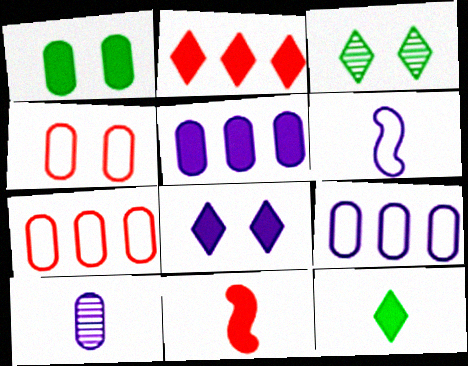[[1, 7, 10], 
[2, 8, 12], 
[3, 9, 11]]